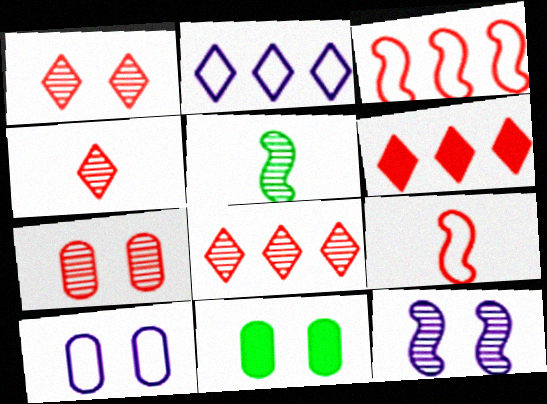[[1, 4, 8], 
[5, 6, 10], 
[6, 7, 9], 
[7, 10, 11]]